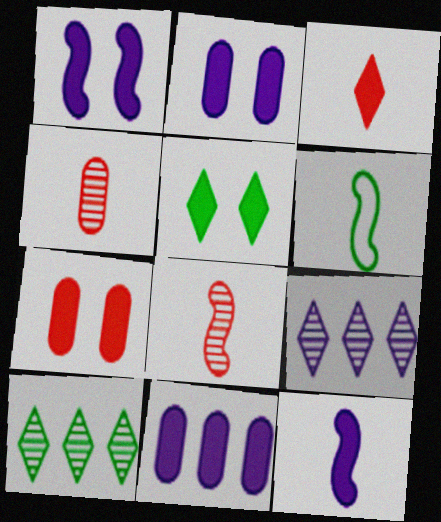[[1, 5, 7], 
[6, 7, 9], 
[6, 8, 12]]